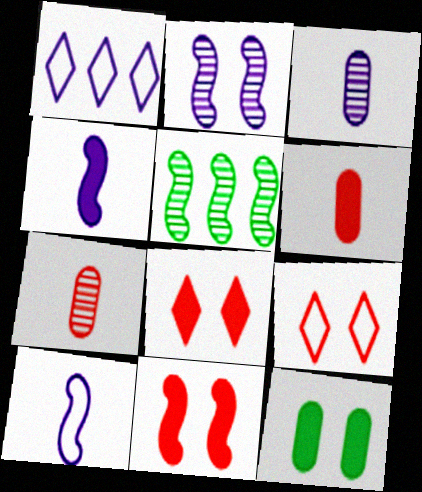[[2, 9, 12], 
[5, 10, 11]]